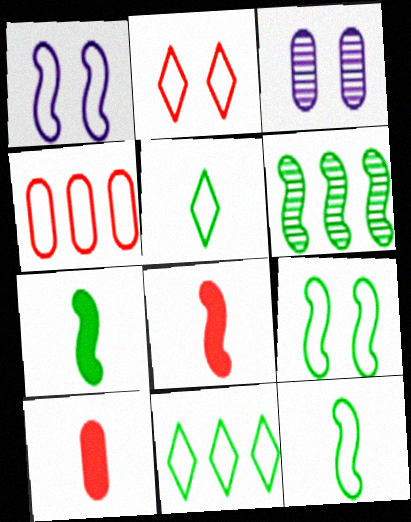[[1, 4, 5], 
[1, 6, 8], 
[3, 8, 11], 
[6, 7, 9]]